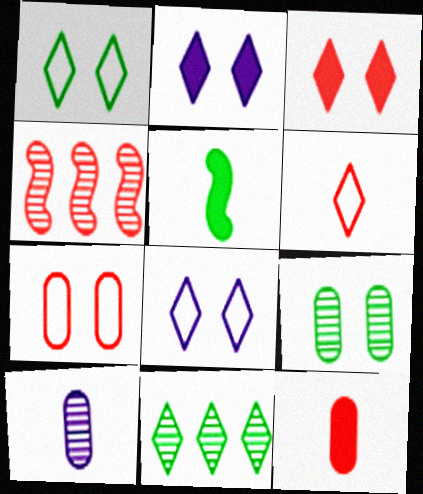[[2, 6, 11], 
[5, 6, 10]]